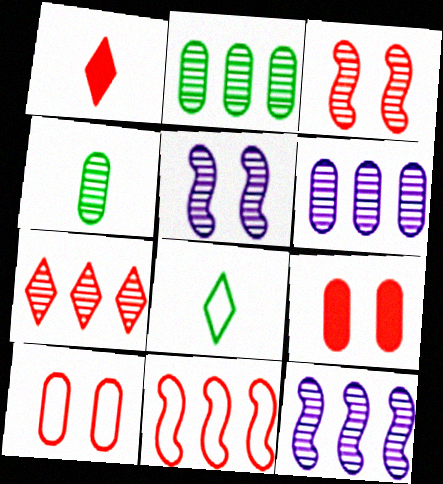[[2, 7, 12], 
[4, 5, 7], 
[8, 9, 12]]